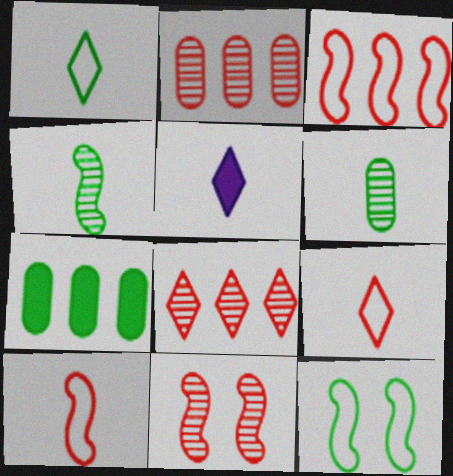[[2, 5, 12], 
[5, 6, 10]]